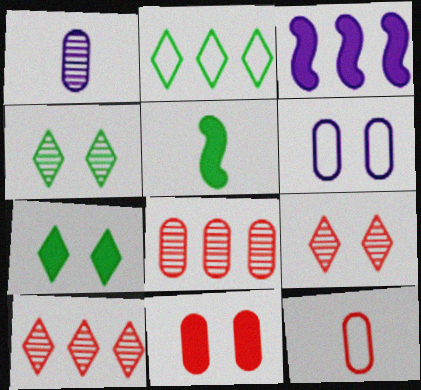[[2, 3, 8], 
[3, 4, 12], 
[5, 6, 10], 
[8, 11, 12]]